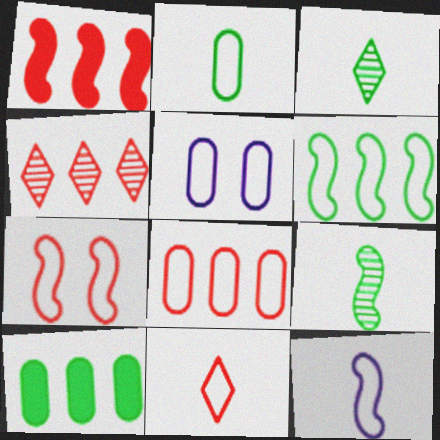[[1, 3, 5], 
[1, 4, 8], 
[2, 5, 8], 
[2, 11, 12], 
[5, 6, 11], 
[6, 7, 12], 
[7, 8, 11]]